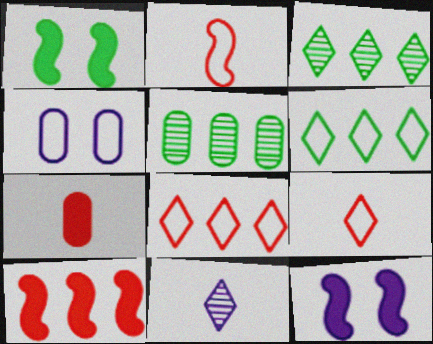[[2, 4, 6], 
[4, 5, 7], 
[5, 9, 12]]